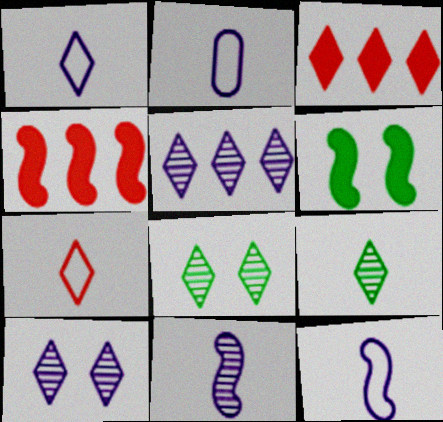[[1, 2, 12], 
[1, 3, 8], 
[2, 4, 8]]